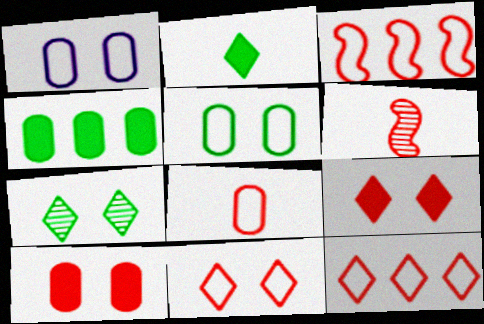[[3, 8, 11], 
[6, 10, 12]]